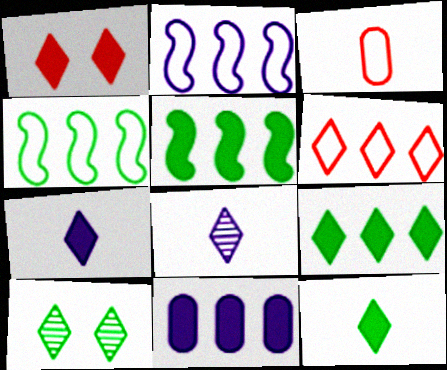[[1, 7, 9], 
[6, 7, 10]]